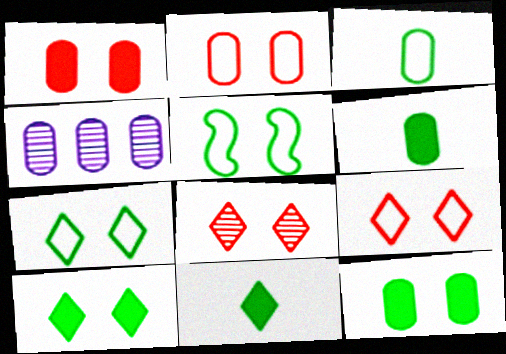[[1, 3, 4], 
[2, 4, 6]]